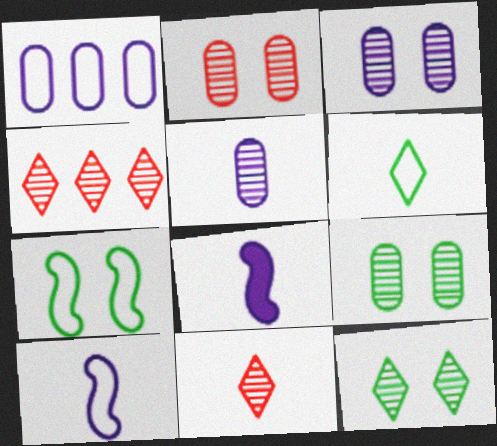[[2, 3, 9]]